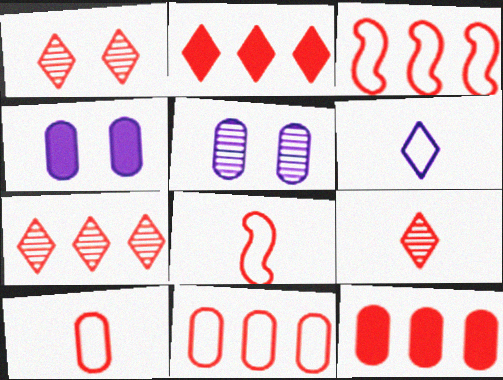[[1, 7, 9], 
[1, 8, 12], 
[3, 7, 12]]